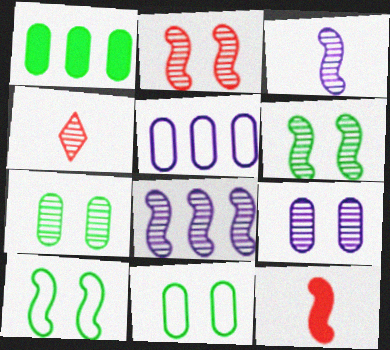[[4, 7, 8], 
[8, 10, 12]]